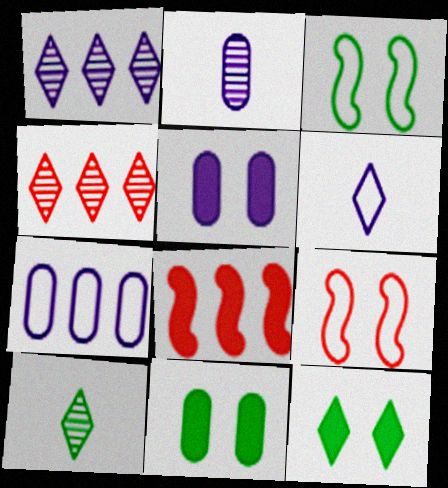[[2, 5, 7], 
[4, 6, 12]]